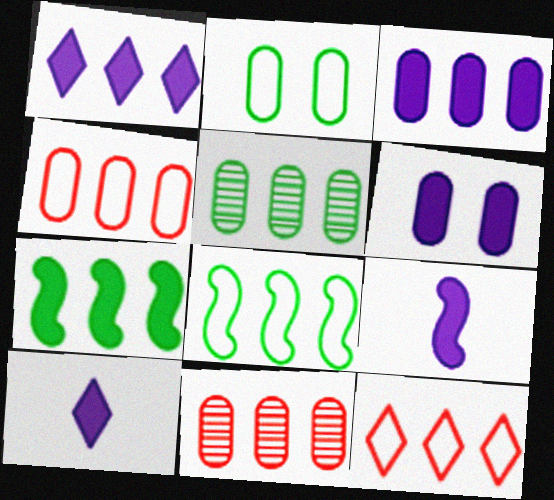[[1, 6, 9], 
[1, 8, 11], 
[3, 4, 5]]